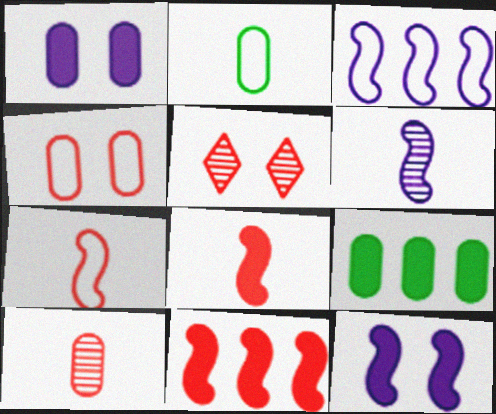[[3, 6, 12]]